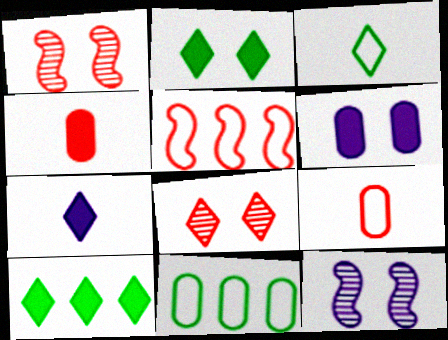[[1, 7, 11], 
[4, 5, 8], 
[9, 10, 12]]